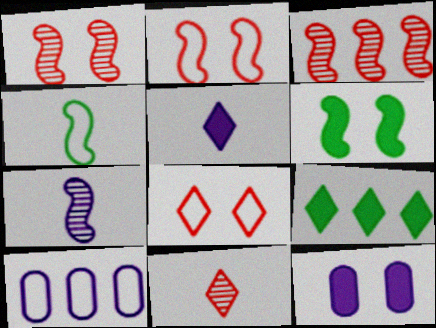[[3, 9, 10], 
[4, 8, 10], 
[6, 10, 11]]